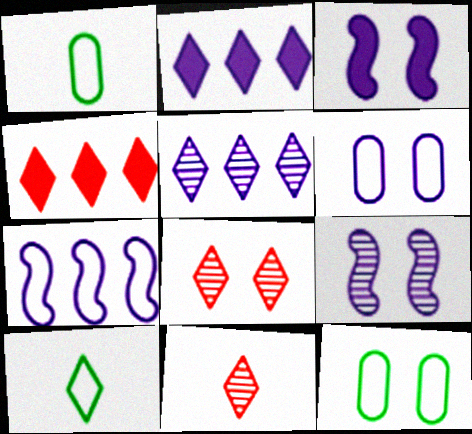[[1, 4, 9], 
[2, 8, 10], 
[3, 8, 12]]